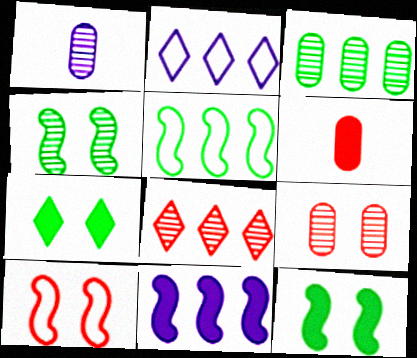[[1, 3, 9], 
[1, 4, 8], 
[2, 4, 6], 
[6, 7, 11], 
[6, 8, 10]]